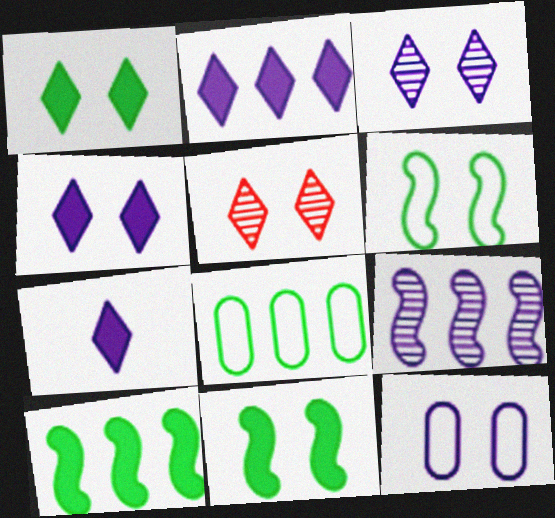[[2, 4, 7], 
[5, 11, 12], 
[7, 9, 12]]